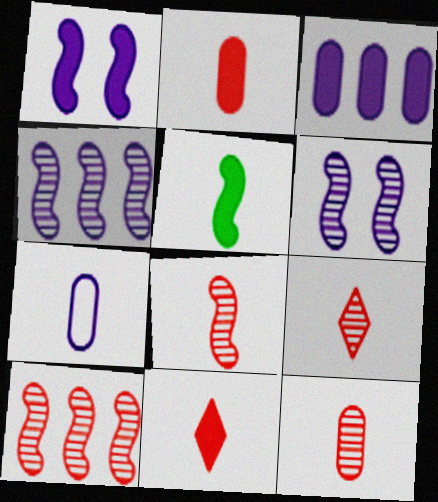[[5, 7, 9], 
[8, 9, 12]]